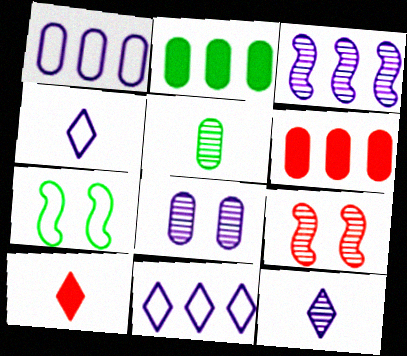[[2, 4, 9], 
[3, 8, 12], 
[6, 7, 12]]